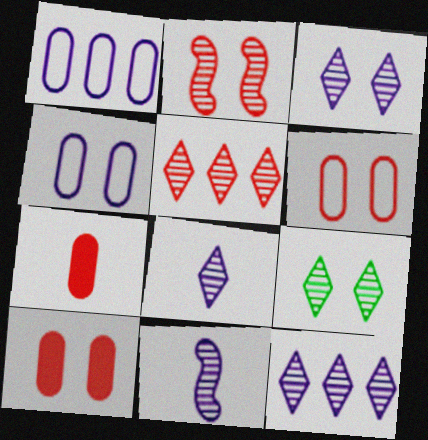[[3, 8, 12], 
[5, 8, 9]]